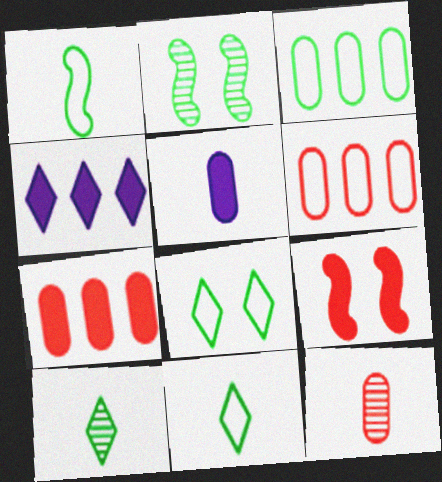[[1, 3, 8]]